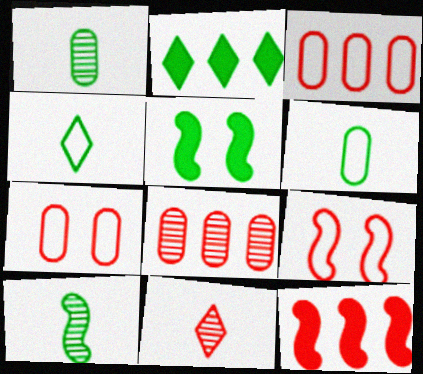[[7, 11, 12]]